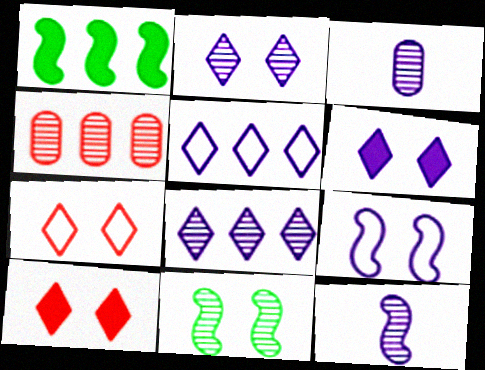[[1, 3, 7], 
[1, 4, 5]]